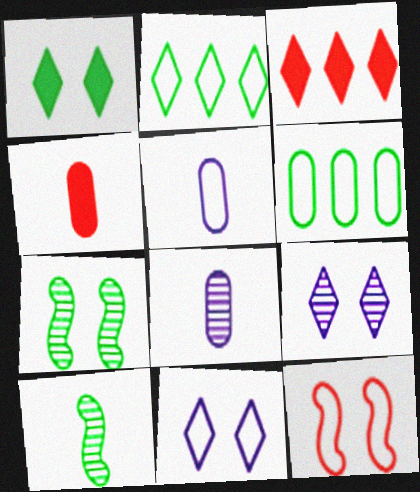[[1, 6, 10], 
[2, 5, 12], 
[3, 5, 7]]